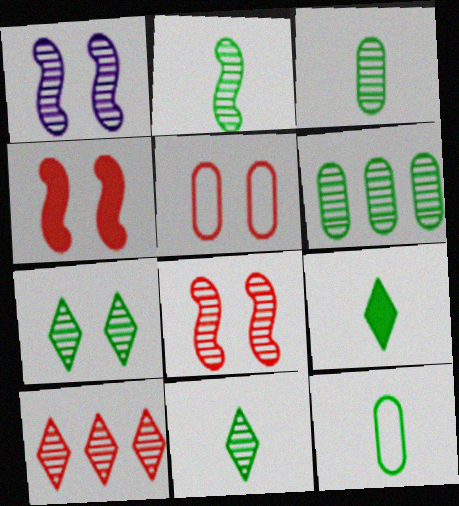[[1, 3, 10], 
[2, 3, 11], 
[2, 6, 7], 
[2, 9, 12]]